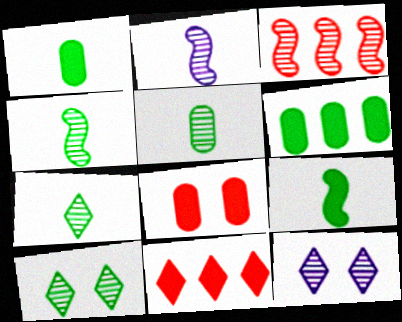[[3, 5, 12], 
[4, 5, 7]]